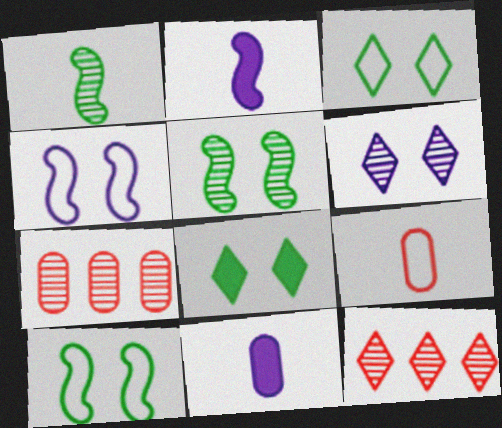[[1, 6, 7], 
[2, 3, 7], 
[10, 11, 12]]